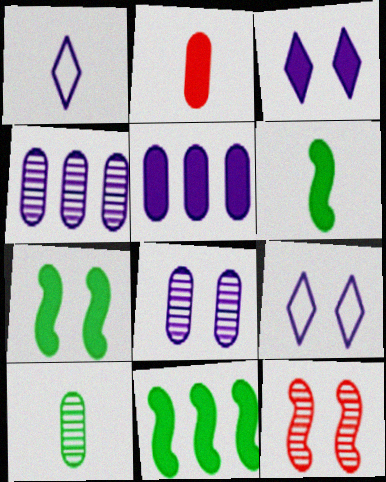[[2, 3, 11], 
[6, 7, 11]]